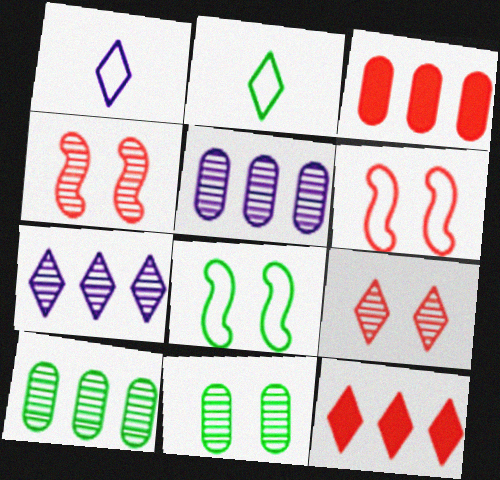[]